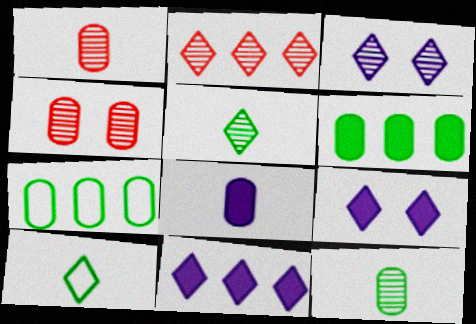[[2, 3, 5], 
[2, 9, 10], 
[4, 7, 8]]